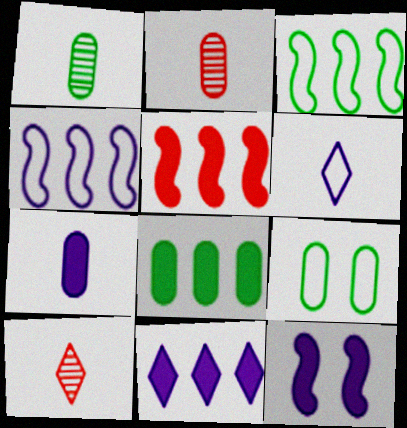[[1, 8, 9], 
[5, 8, 11], 
[7, 11, 12]]